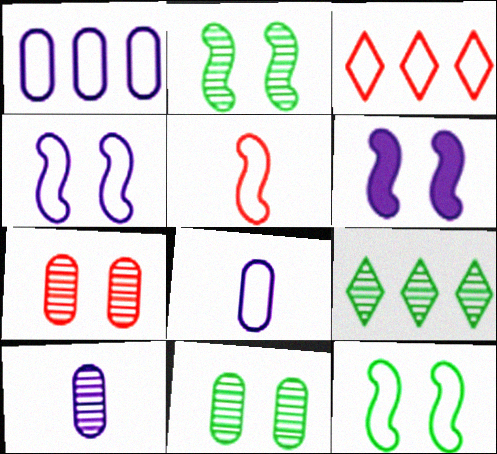[[3, 8, 12]]